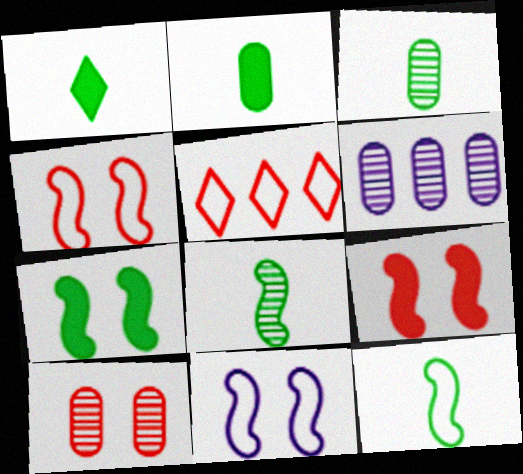[[1, 3, 12], 
[1, 4, 6], 
[3, 6, 10]]